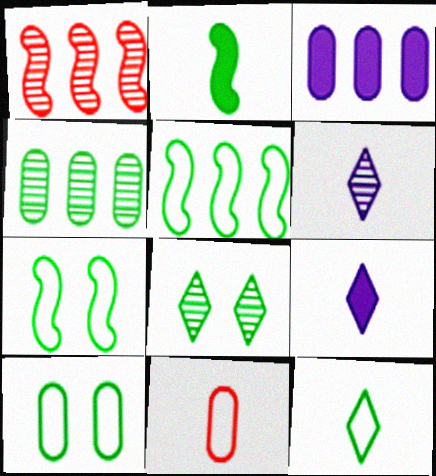[[1, 9, 10], 
[2, 6, 11], 
[5, 10, 12]]